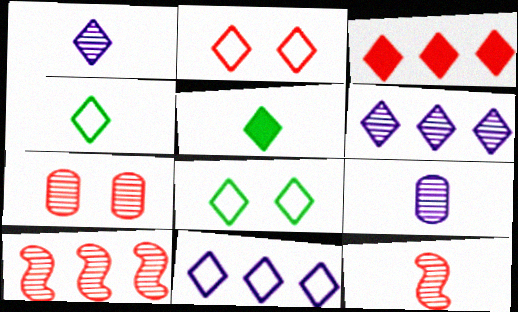[[1, 3, 8], 
[2, 4, 11], 
[2, 5, 6]]